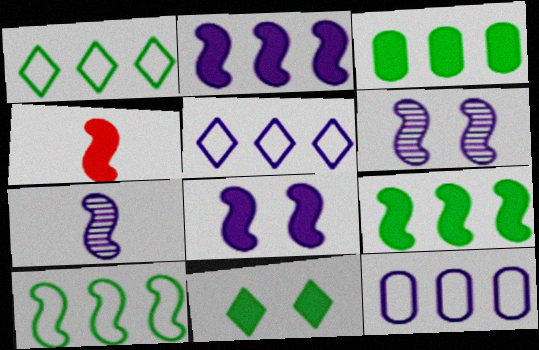[[4, 6, 10], 
[4, 8, 9]]